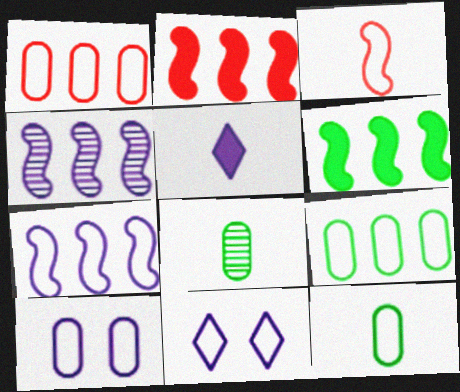[[1, 10, 12], 
[2, 8, 11], 
[3, 5, 8], 
[3, 9, 11], 
[4, 5, 10]]